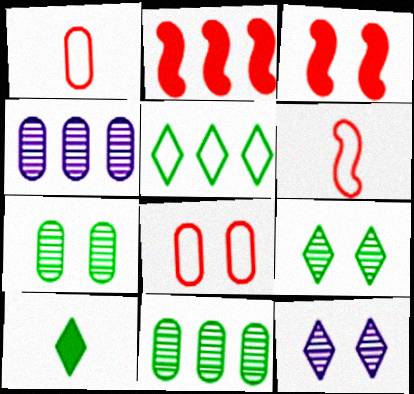[[2, 4, 5], 
[5, 9, 10]]